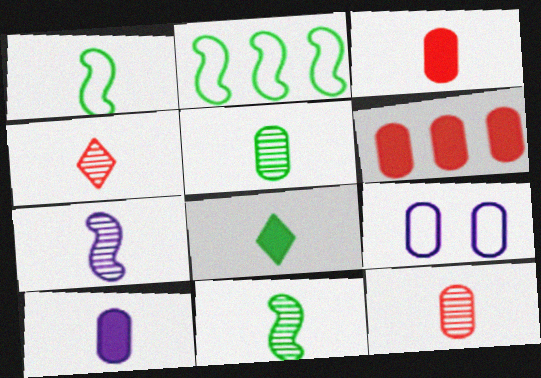[[1, 4, 10], 
[1, 5, 8], 
[4, 5, 7], 
[5, 6, 9]]